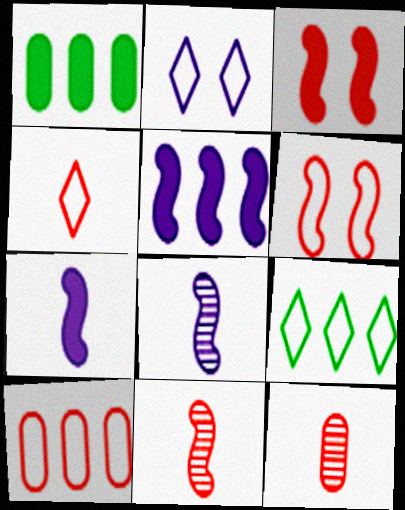[[1, 2, 11], 
[2, 4, 9], 
[4, 6, 10]]